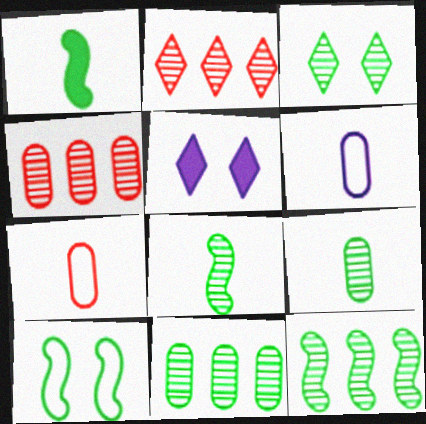[[1, 10, 12], 
[3, 8, 11], 
[3, 9, 12], 
[5, 7, 12]]